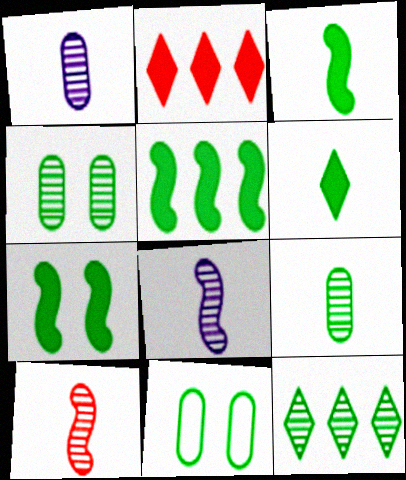[[2, 8, 11], 
[3, 5, 7], 
[3, 11, 12]]